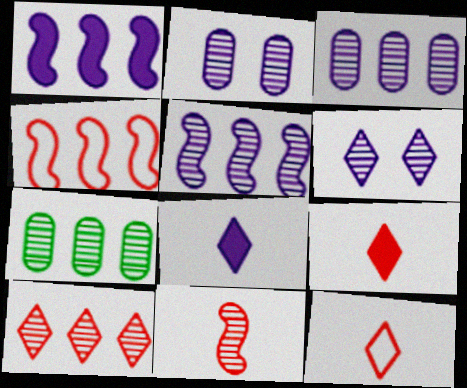[[5, 7, 10], 
[6, 7, 11]]